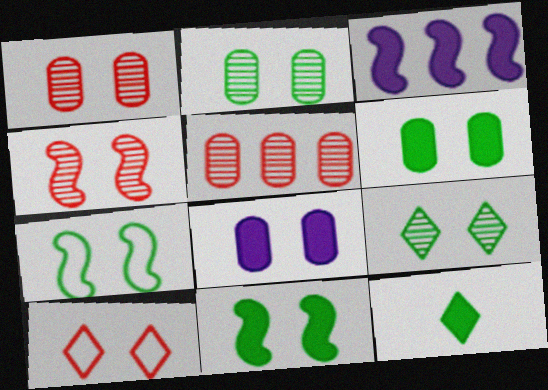[[6, 7, 9]]